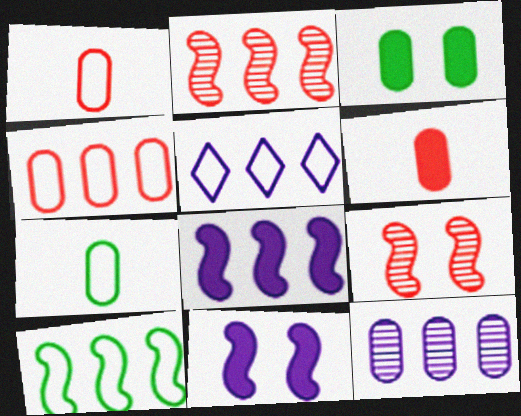[[1, 3, 12], 
[2, 8, 10], 
[4, 5, 10], 
[5, 8, 12]]